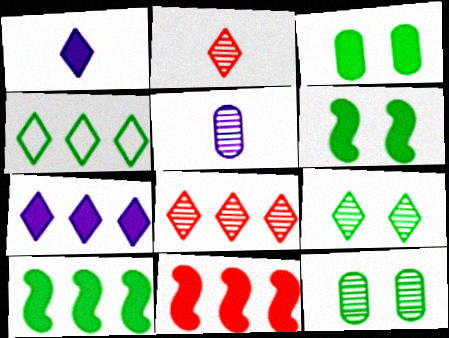[[1, 3, 11], 
[4, 7, 8]]